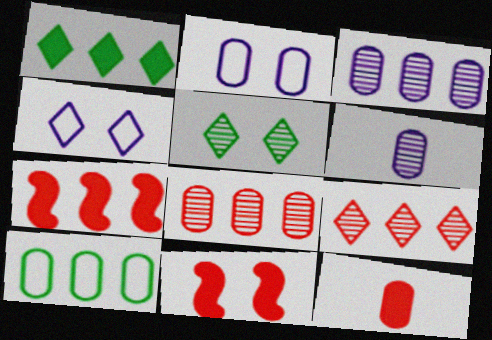[[2, 5, 11]]